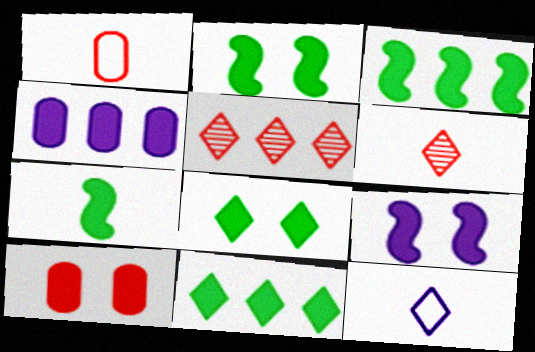[[2, 3, 7], 
[5, 8, 12], 
[8, 9, 10]]